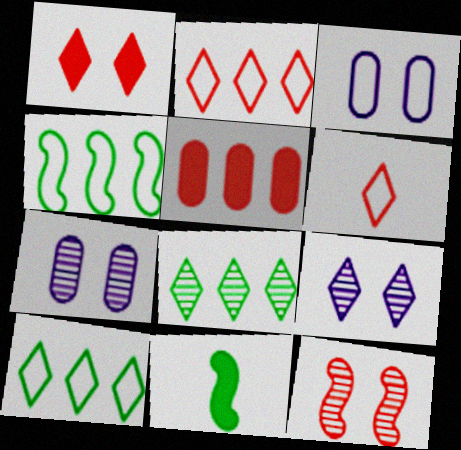[[2, 7, 11], 
[3, 4, 6], 
[5, 6, 12]]